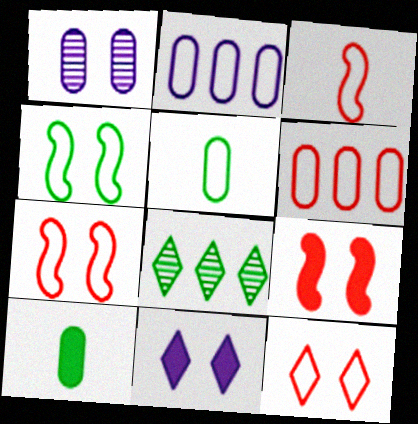[[1, 6, 10], 
[3, 6, 12], 
[4, 8, 10]]